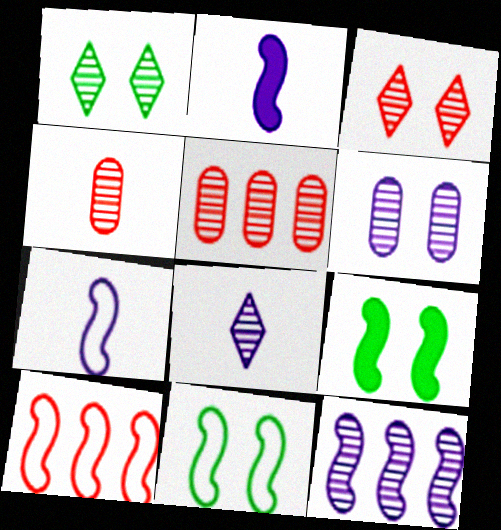[[1, 4, 12], 
[6, 8, 12], 
[7, 10, 11]]